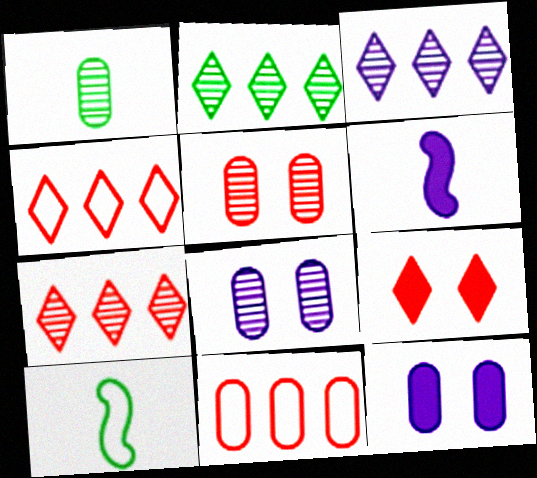[[1, 11, 12], 
[2, 3, 7], 
[7, 10, 12]]